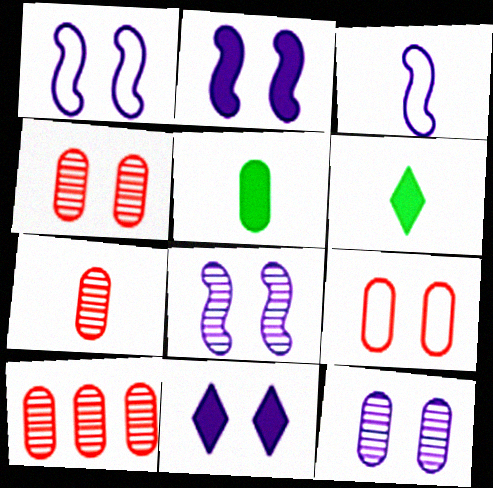[[1, 2, 8], 
[1, 6, 10], 
[1, 11, 12], 
[3, 6, 7], 
[4, 7, 10]]